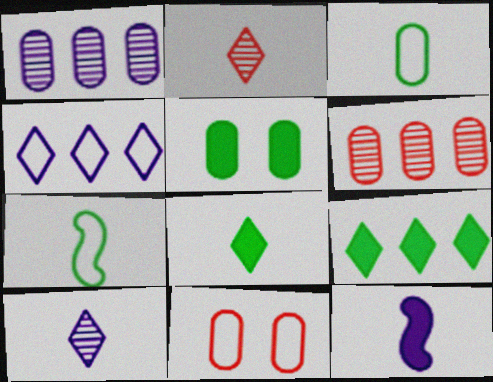[[2, 3, 12], 
[4, 7, 11]]